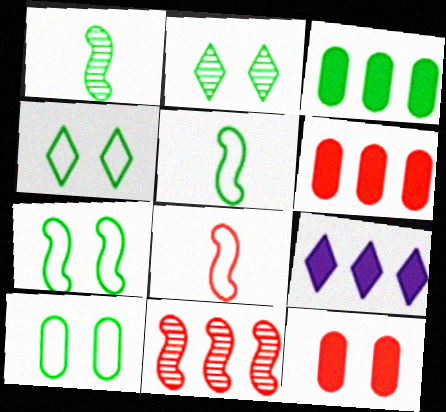[[1, 3, 4], 
[2, 3, 5], 
[4, 7, 10]]